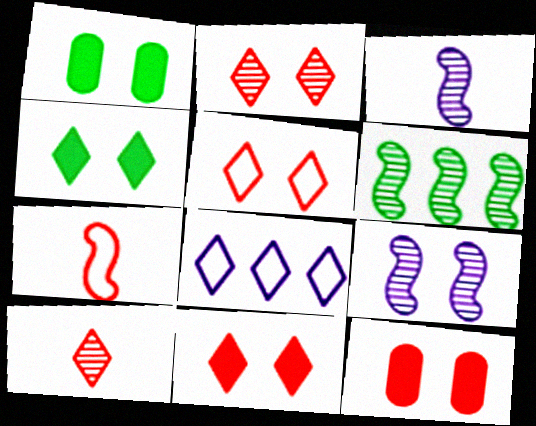[[1, 5, 9], 
[2, 5, 11], 
[4, 8, 10]]